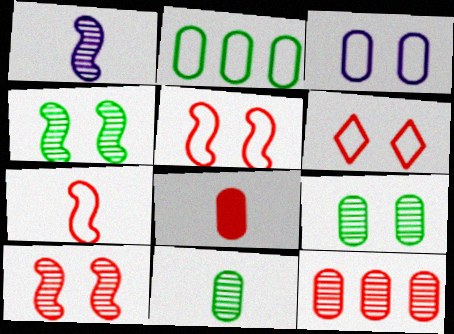[]